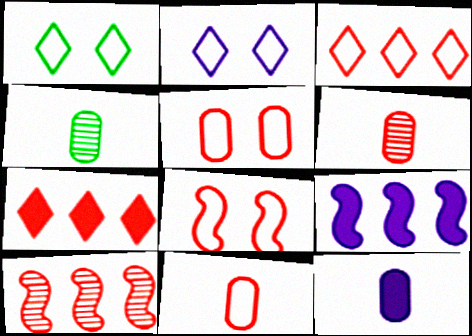[[1, 6, 9], 
[1, 10, 12], 
[3, 8, 11], 
[4, 11, 12], 
[6, 7, 8]]